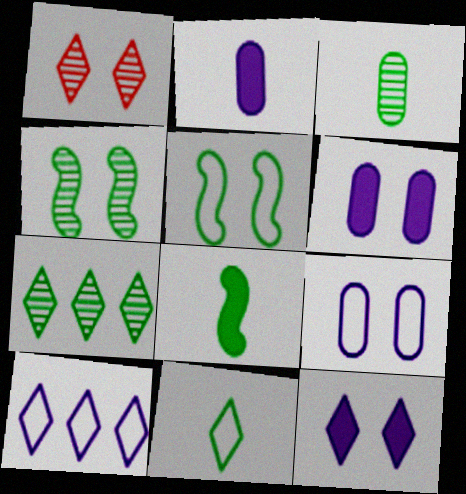[[1, 5, 6], 
[3, 4, 7], 
[3, 8, 11]]